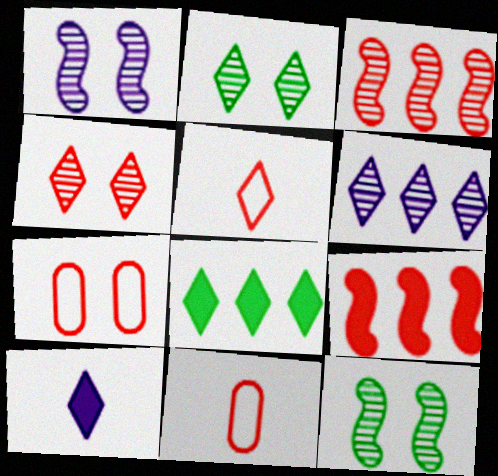[[1, 8, 11], 
[4, 9, 11]]